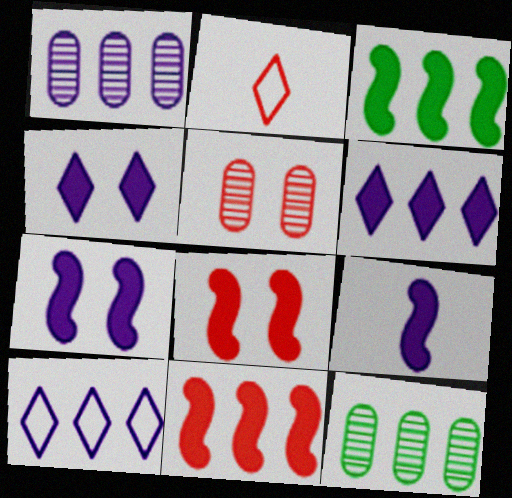[[2, 5, 11], 
[2, 7, 12], 
[3, 8, 9], 
[10, 11, 12]]